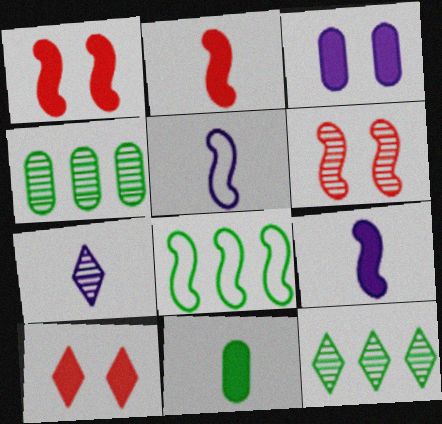[[4, 5, 10], 
[4, 6, 7], 
[6, 8, 9]]